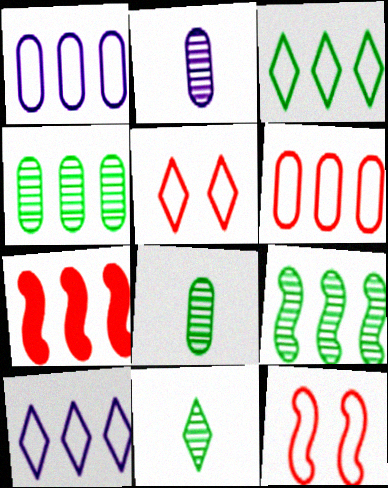[[4, 7, 10]]